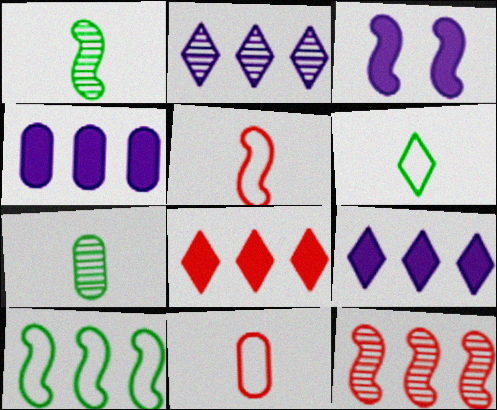[]